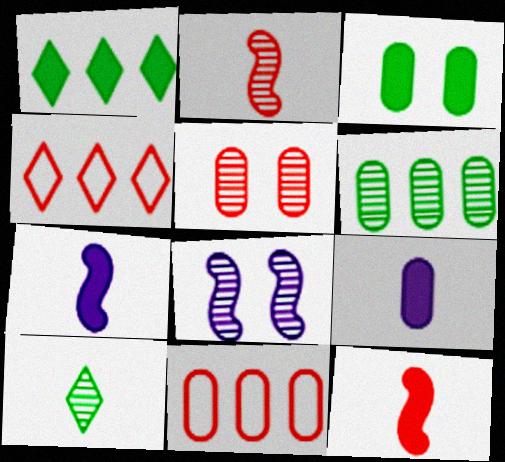[[4, 5, 12]]